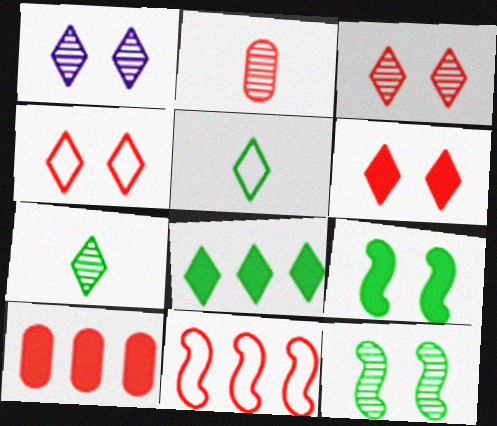[[2, 6, 11], 
[3, 4, 6]]